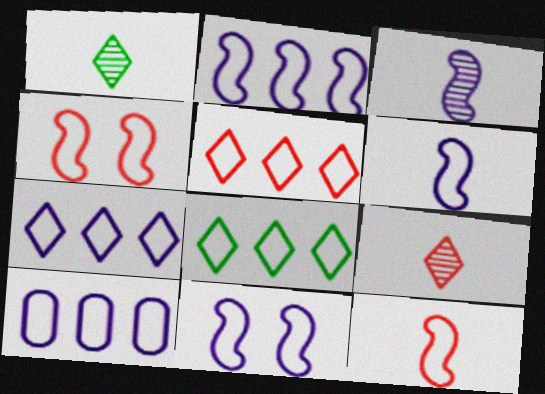[[2, 6, 11], 
[2, 7, 10], 
[5, 7, 8]]